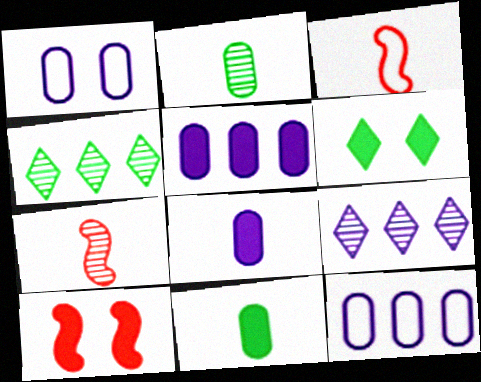[[6, 7, 12]]